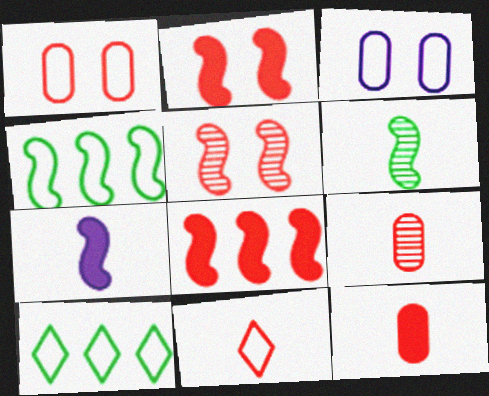[[3, 4, 11], 
[4, 5, 7]]